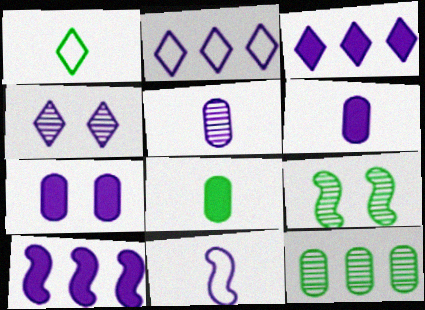[]